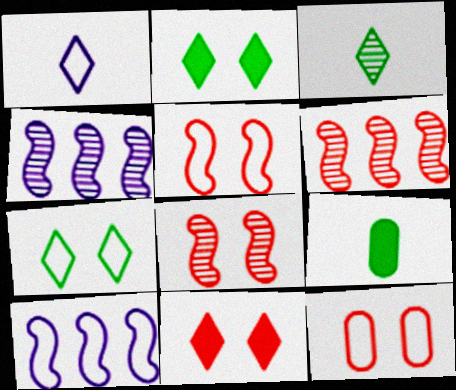[[8, 11, 12]]